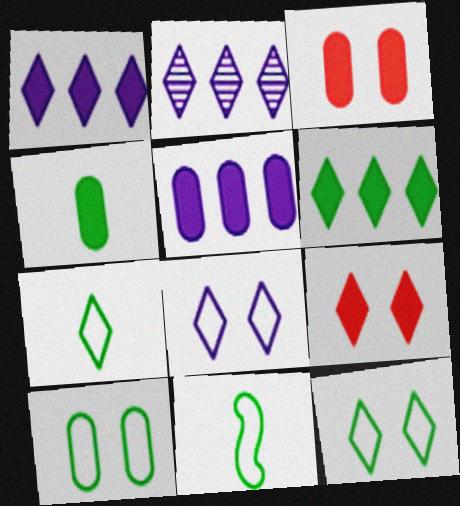[[2, 3, 11], 
[2, 7, 9], 
[3, 4, 5]]